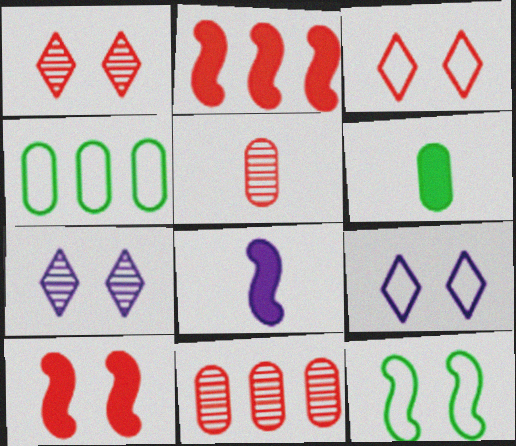[[1, 4, 8], 
[2, 3, 5]]